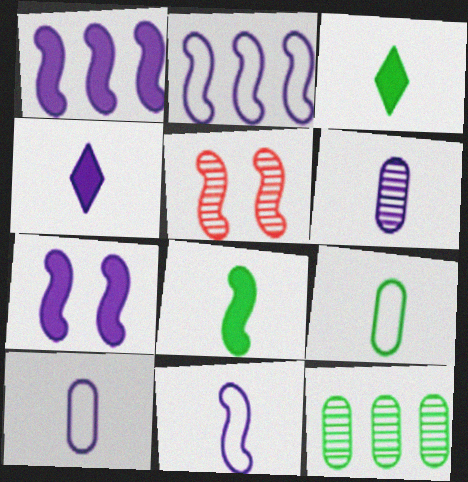[[2, 5, 8], 
[4, 6, 11]]